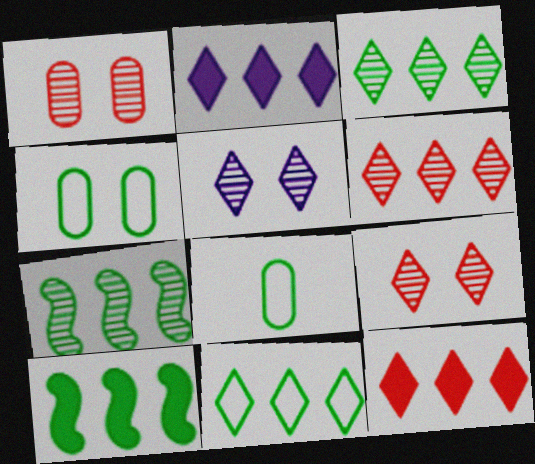[[2, 6, 11]]